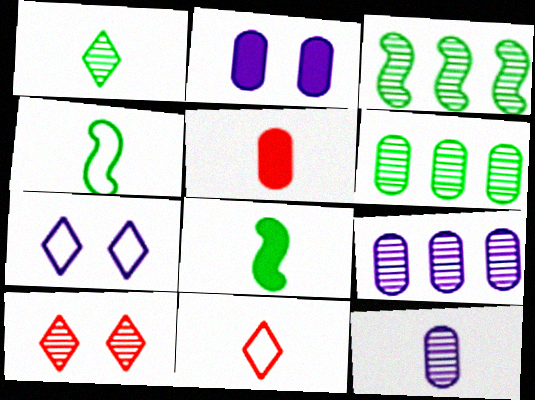[[2, 3, 11], 
[3, 5, 7], 
[3, 10, 12], 
[8, 11, 12]]